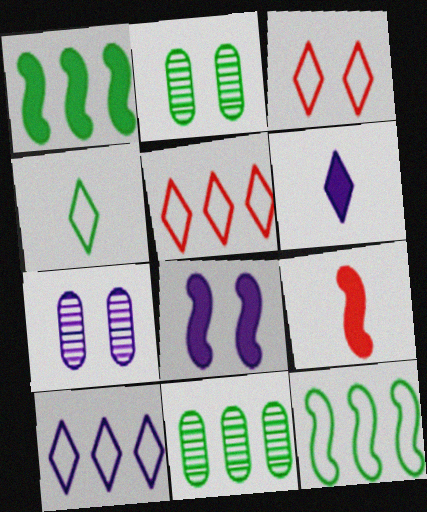[[1, 2, 4], 
[1, 8, 9], 
[2, 3, 8], 
[2, 9, 10], 
[3, 4, 10]]